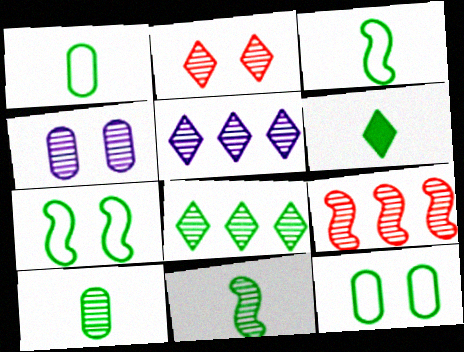[[1, 6, 11], 
[3, 6, 10]]